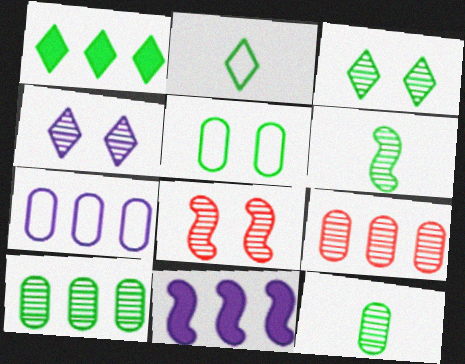[[1, 2, 3], 
[1, 5, 6], 
[3, 6, 10], 
[4, 6, 9]]